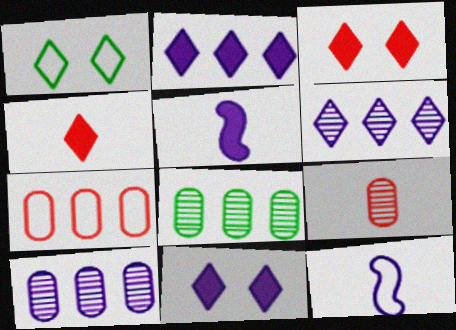[[1, 4, 6], 
[1, 7, 12], 
[3, 8, 12], 
[10, 11, 12]]